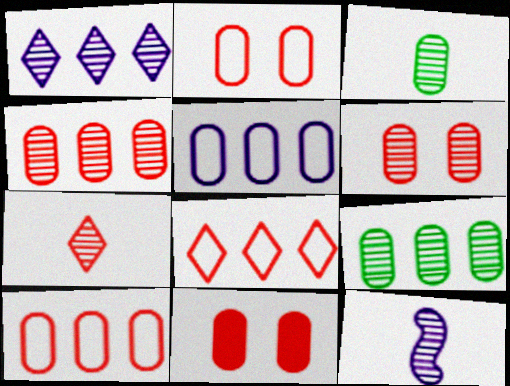[[2, 6, 11], 
[3, 5, 11], 
[3, 7, 12]]